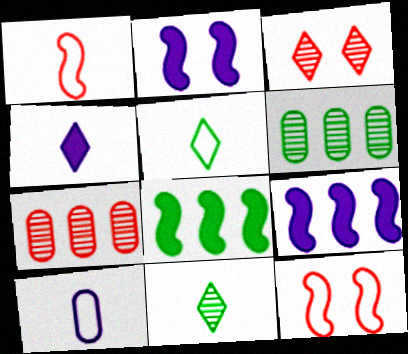[[1, 5, 10], 
[2, 5, 7], 
[3, 8, 10], 
[4, 6, 12]]